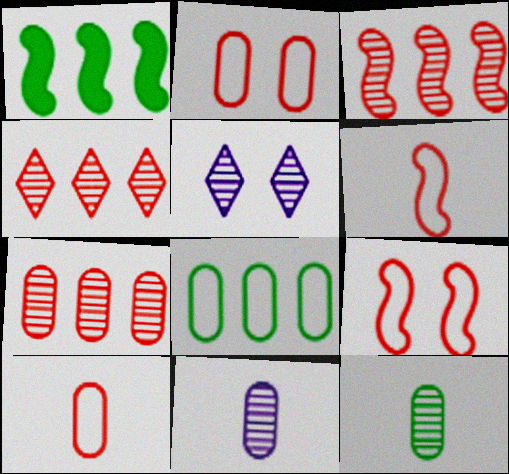[[1, 5, 10], 
[3, 4, 7], 
[3, 5, 12]]